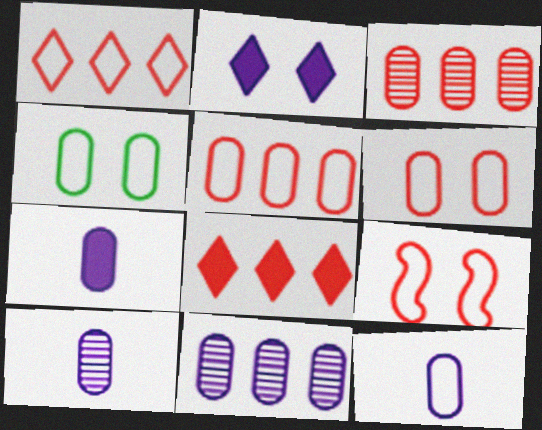[[3, 4, 7], 
[4, 5, 12], 
[7, 10, 12]]